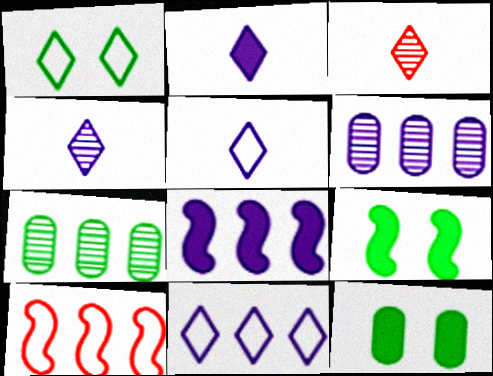[[2, 4, 5], 
[4, 10, 12], 
[6, 8, 11]]